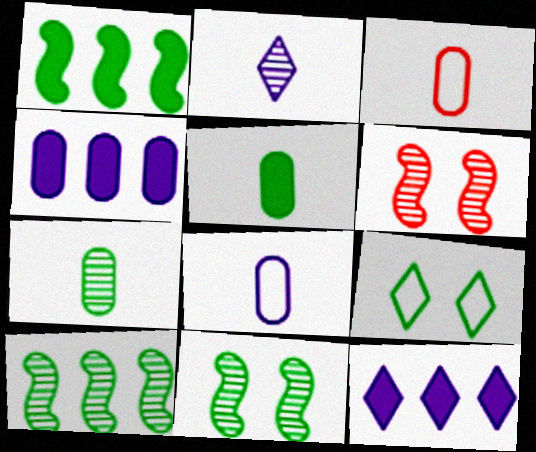[[1, 7, 9], 
[3, 11, 12], 
[5, 9, 10]]